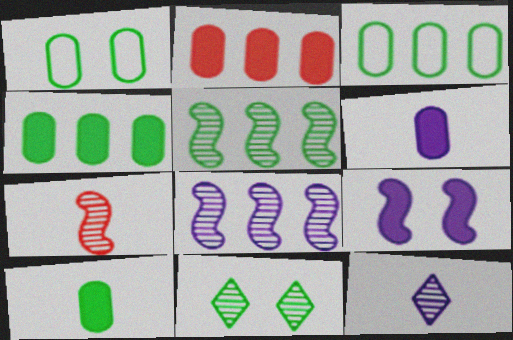[]